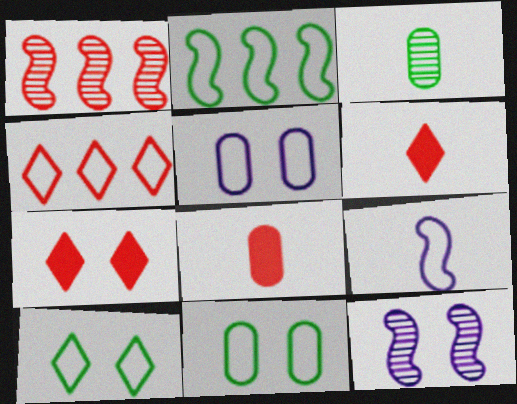[[3, 6, 9], 
[4, 9, 11], 
[7, 11, 12]]